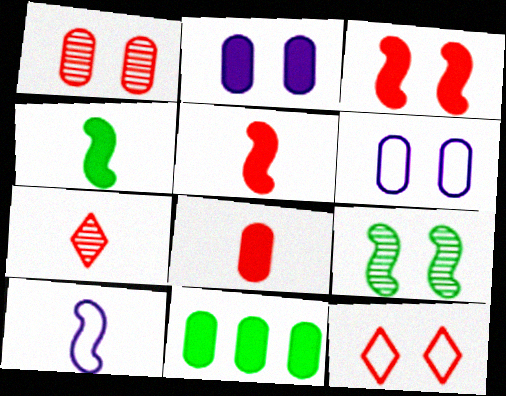[[1, 3, 12], 
[2, 8, 11], 
[2, 9, 12]]